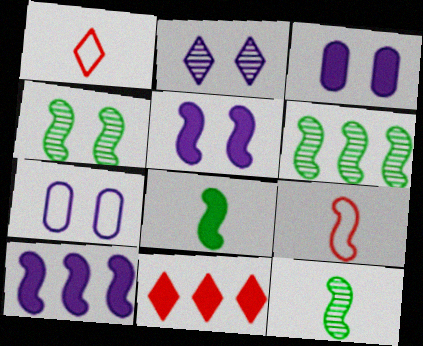[[1, 3, 6], 
[2, 5, 7], 
[3, 8, 11], 
[4, 6, 12], 
[4, 9, 10], 
[5, 6, 9], 
[7, 11, 12]]